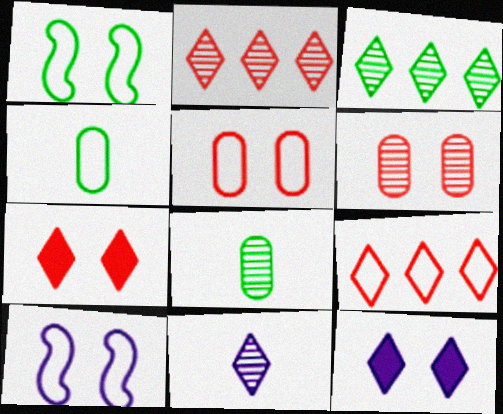[[1, 6, 12], 
[4, 9, 10]]